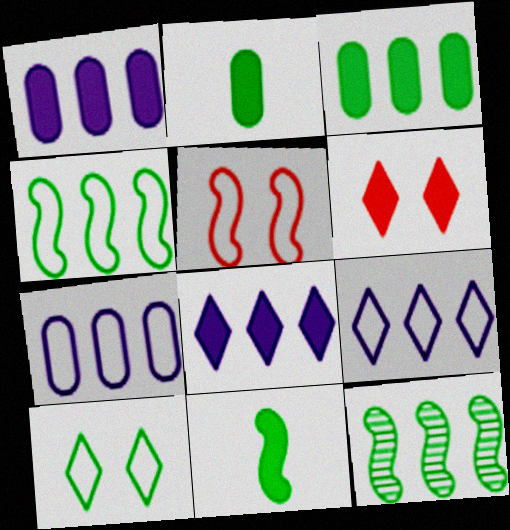[[1, 6, 11], 
[2, 10, 12]]